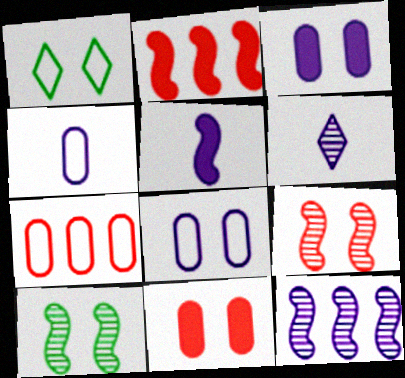[[1, 3, 9], 
[4, 5, 6]]